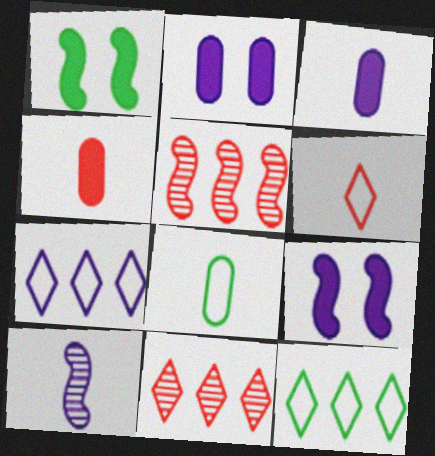[[2, 7, 10], 
[8, 9, 11]]